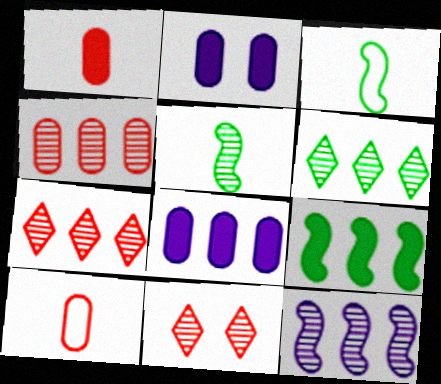[[2, 3, 7], 
[3, 8, 11], 
[4, 6, 12]]